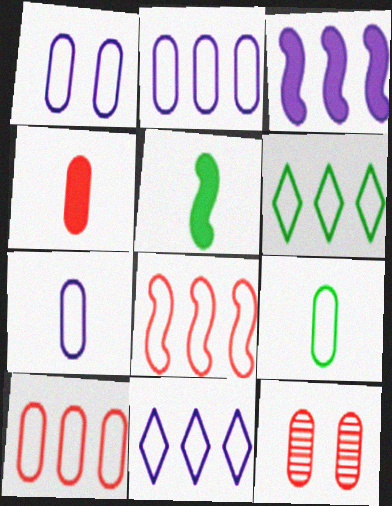[[1, 2, 7], 
[1, 9, 10], 
[2, 6, 8], 
[4, 10, 12], 
[5, 11, 12]]